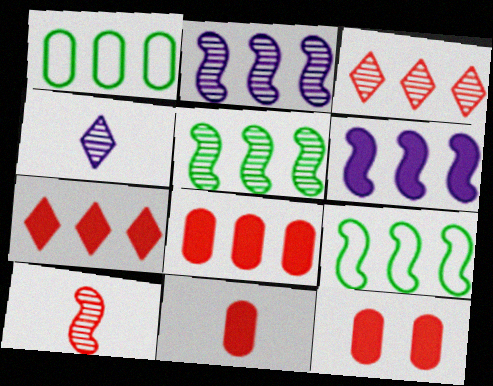[[1, 2, 7], 
[1, 3, 6], 
[4, 9, 12], 
[8, 11, 12]]